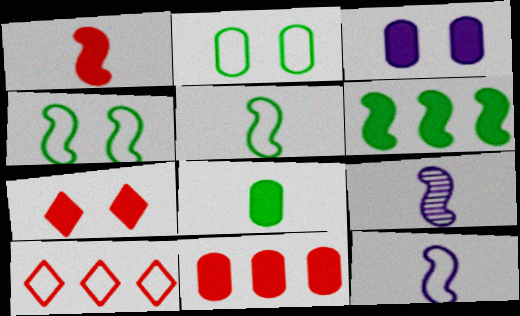[[1, 5, 9], 
[1, 7, 11], 
[2, 10, 12], 
[3, 8, 11]]